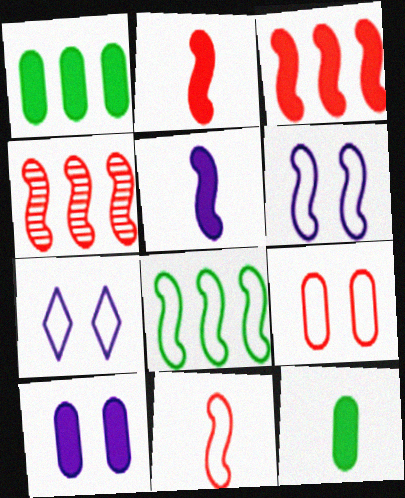[[4, 7, 12], 
[6, 8, 11]]